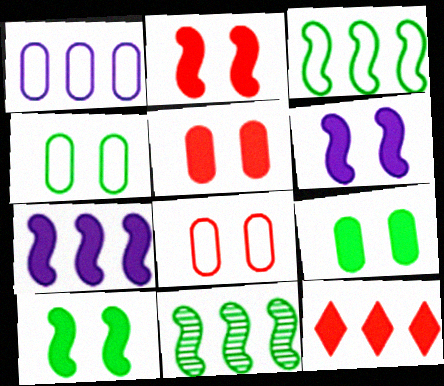[[1, 11, 12], 
[2, 6, 10]]